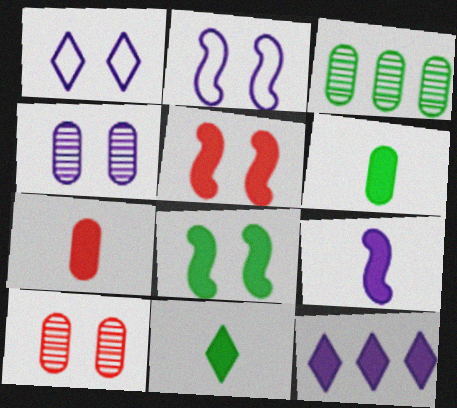[[1, 8, 10], 
[5, 6, 12], 
[7, 8, 12], 
[7, 9, 11]]